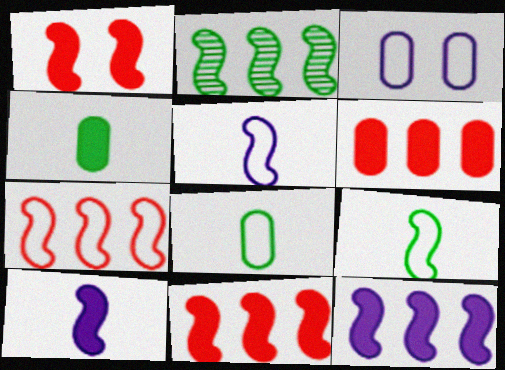[[1, 2, 5], 
[2, 7, 12]]